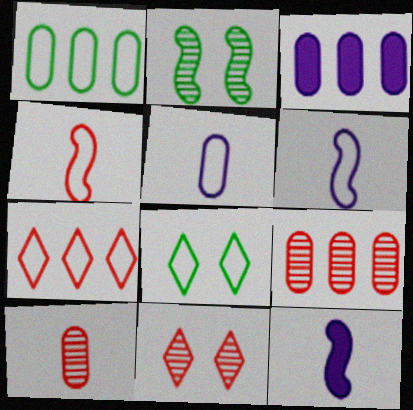[[1, 3, 9], 
[1, 11, 12], 
[8, 9, 12]]